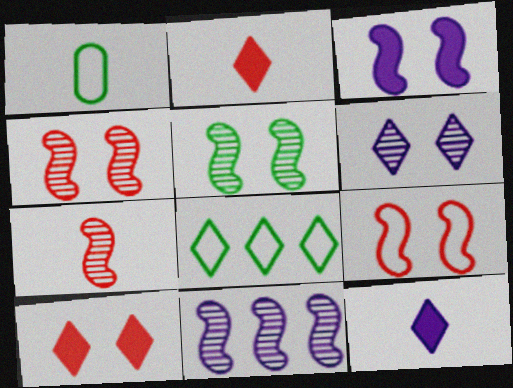[[1, 7, 12], 
[1, 10, 11], 
[2, 6, 8], 
[3, 5, 9], 
[5, 7, 11]]